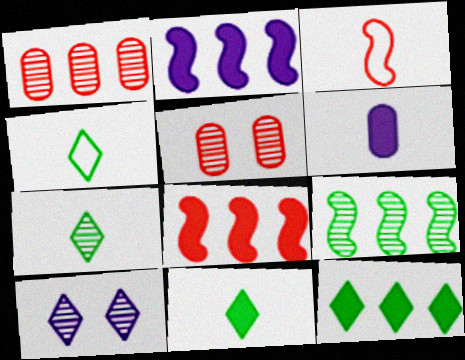[[2, 4, 5], 
[3, 6, 7], 
[4, 7, 11]]